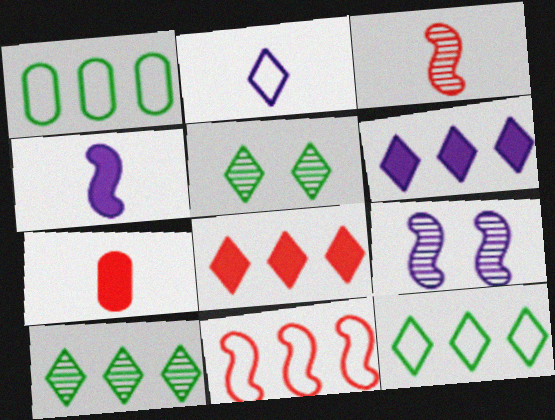[[2, 5, 8], 
[7, 9, 12]]